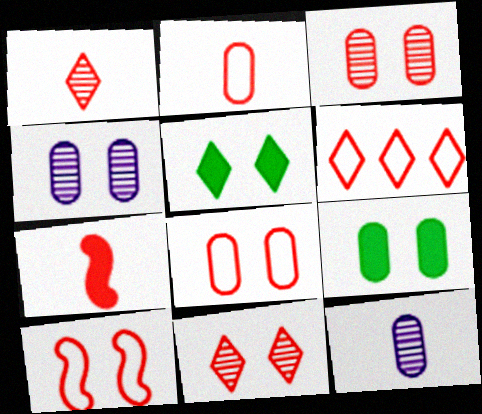[[1, 2, 7], 
[2, 6, 10], 
[3, 6, 7], 
[4, 5, 10], 
[4, 8, 9]]